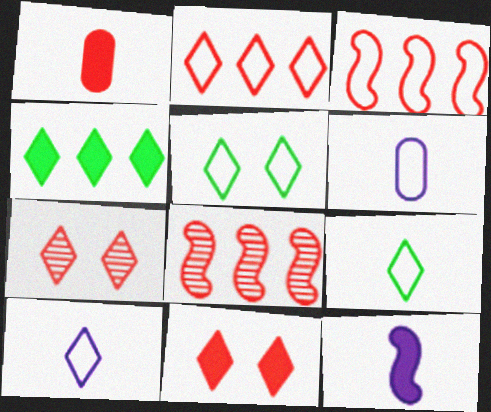[[1, 3, 7], 
[2, 5, 10], 
[3, 5, 6], 
[4, 7, 10]]